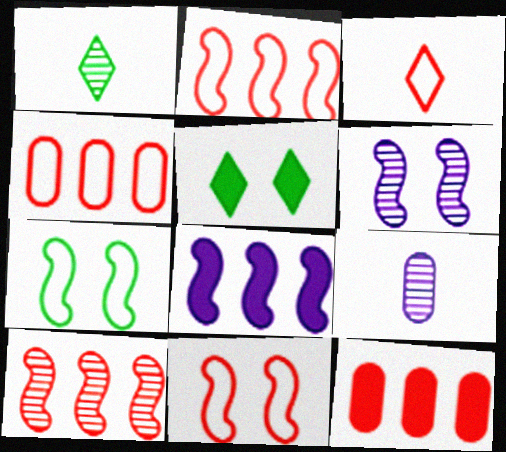[[2, 5, 9], 
[3, 4, 11]]